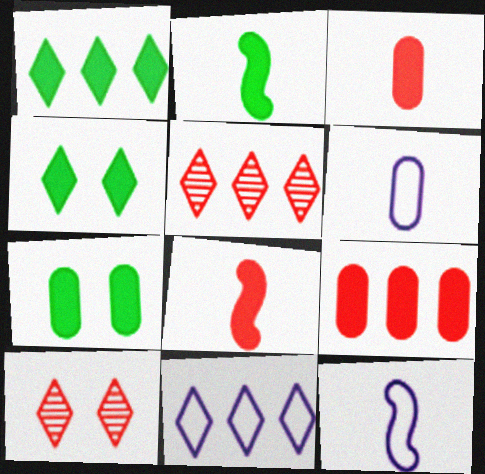[[1, 2, 7], 
[1, 5, 11], 
[5, 7, 12]]